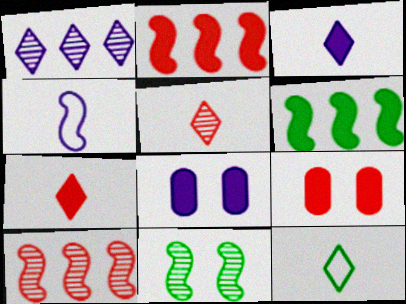[[1, 4, 8], 
[2, 4, 11], 
[2, 7, 9], 
[3, 5, 12], 
[3, 6, 9], 
[6, 7, 8], 
[8, 10, 12]]